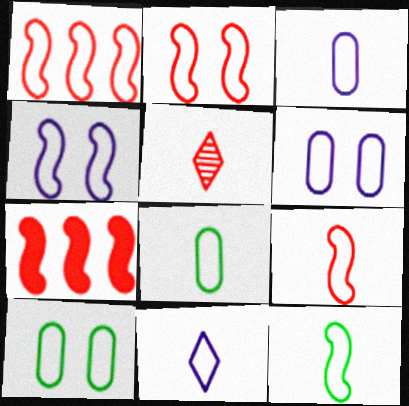[[1, 2, 9], 
[1, 4, 12], 
[1, 10, 11], 
[8, 9, 11]]